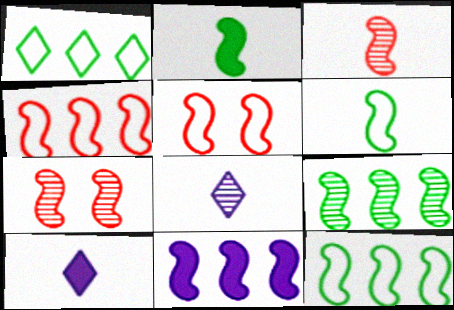[[4, 9, 11], 
[6, 7, 11]]